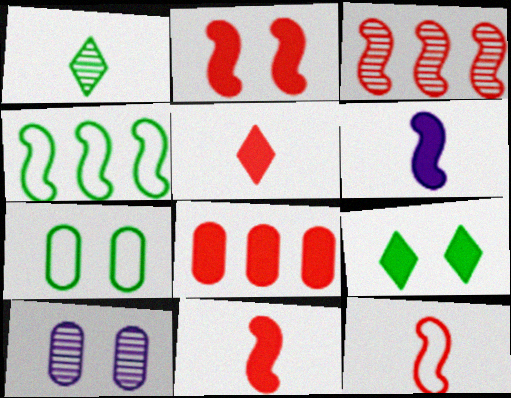[[1, 3, 10], 
[2, 3, 12], 
[2, 5, 8], 
[4, 5, 10], 
[6, 8, 9]]